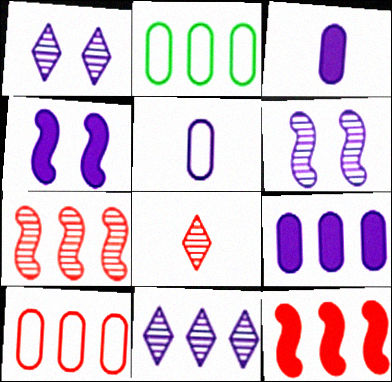[[2, 4, 8], 
[2, 11, 12], 
[4, 5, 11]]